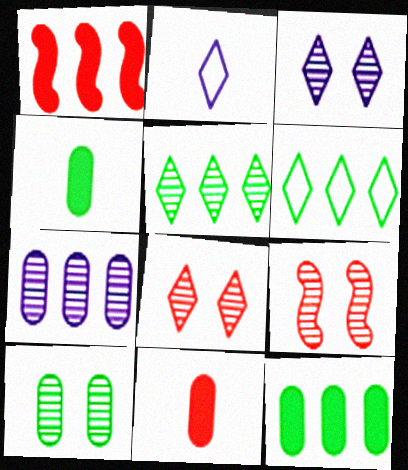[[1, 2, 10], 
[1, 6, 7], 
[2, 9, 12], 
[3, 9, 10]]